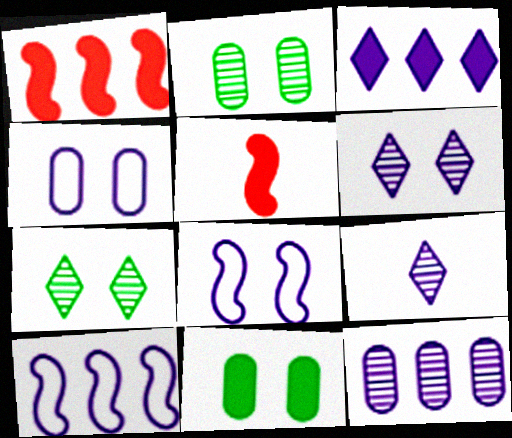[[3, 5, 11], 
[3, 10, 12]]